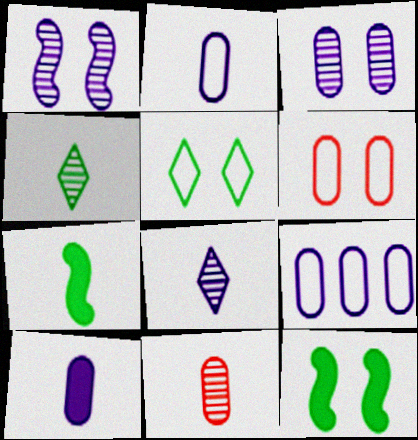[[3, 9, 10]]